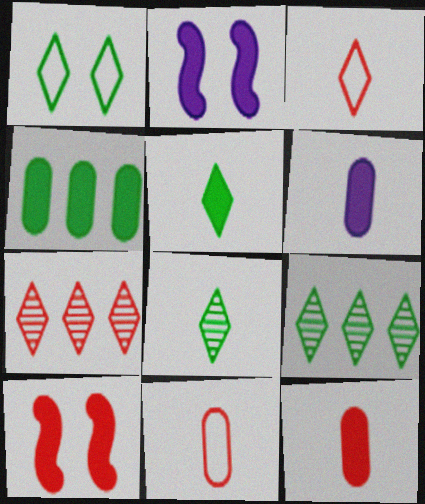[[1, 5, 9], 
[2, 9, 11], 
[7, 10, 11]]